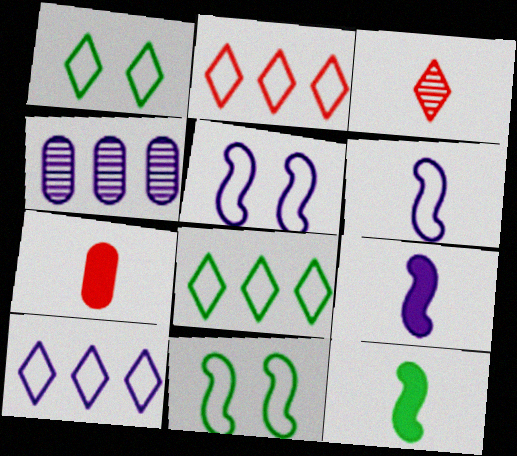[[2, 8, 10]]